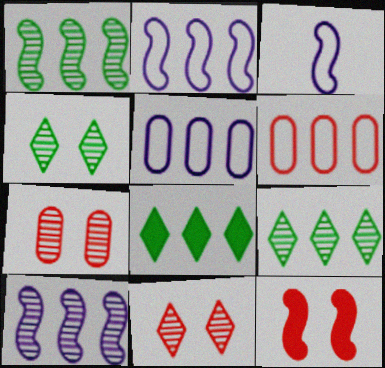[[1, 3, 12], 
[3, 7, 8], 
[6, 8, 10]]